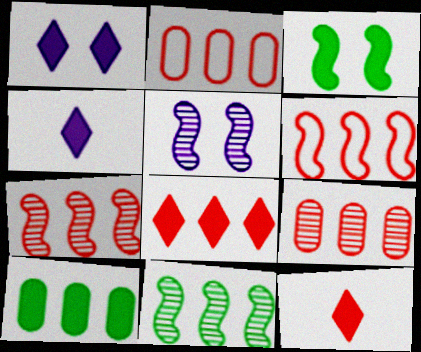[[2, 7, 8], 
[6, 8, 9]]